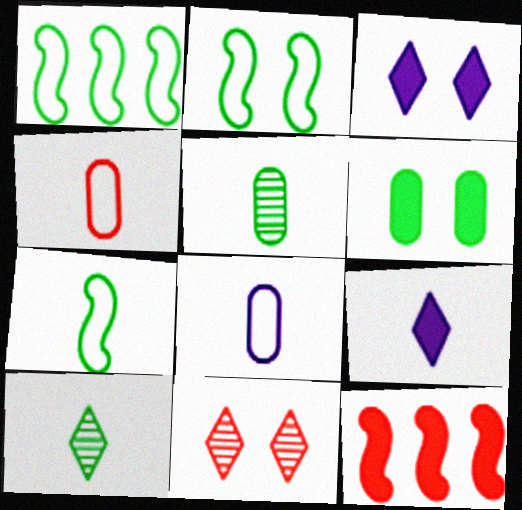[[1, 2, 7], 
[1, 6, 10], 
[4, 11, 12], 
[6, 9, 12]]